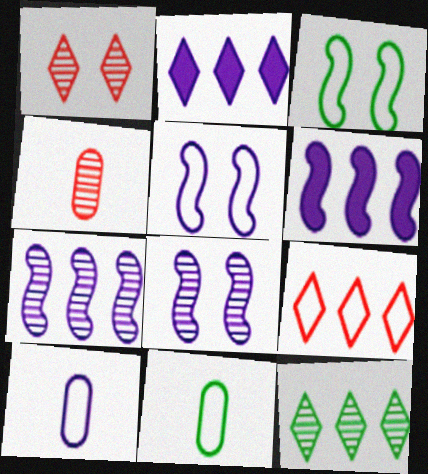[[1, 6, 11], 
[2, 3, 4], 
[2, 8, 10], 
[2, 9, 12], 
[3, 9, 10], 
[4, 8, 12], 
[5, 9, 11]]